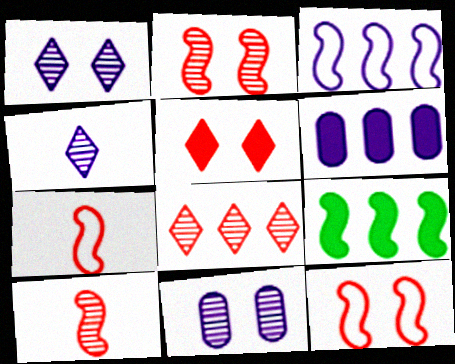[]